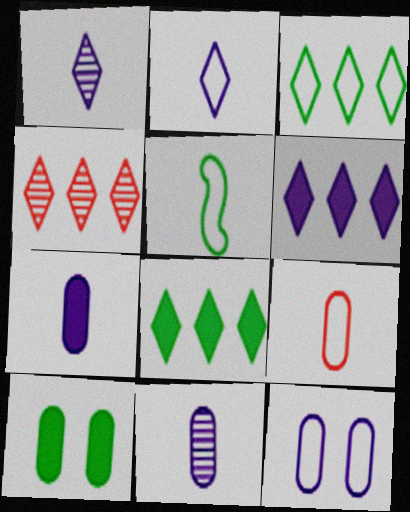[[2, 5, 9], 
[3, 4, 6]]